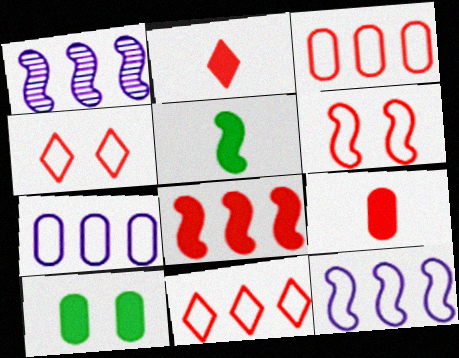[[1, 5, 6]]